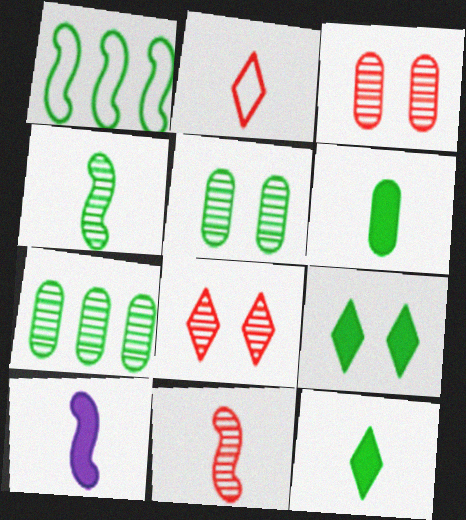[[1, 5, 12]]